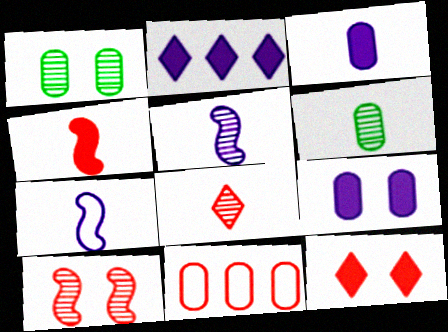[[1, 3, 11], 
[5, 6, 8], 
[6, 9, 11]]